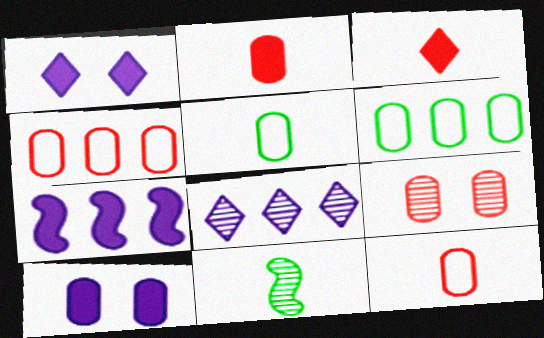[[1, 4, 11], 
[2, 4, 9], 
[8, 9, 11]]